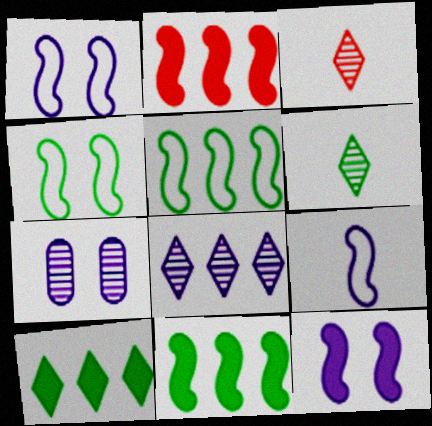[]